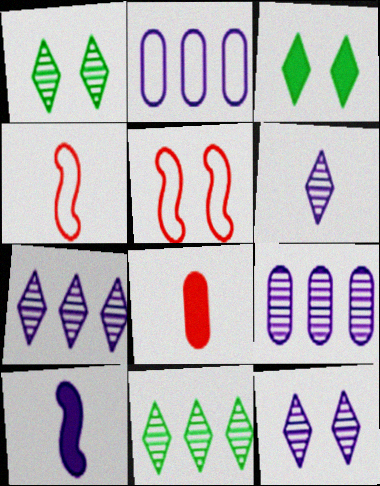[[2, 10, 12], 
[3, 4, 9], 
[6, 7, 12]]